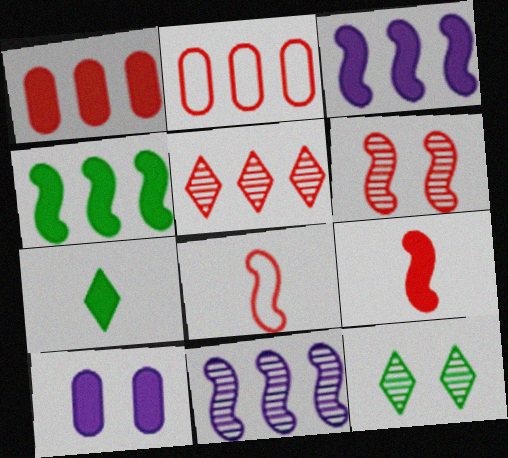[]